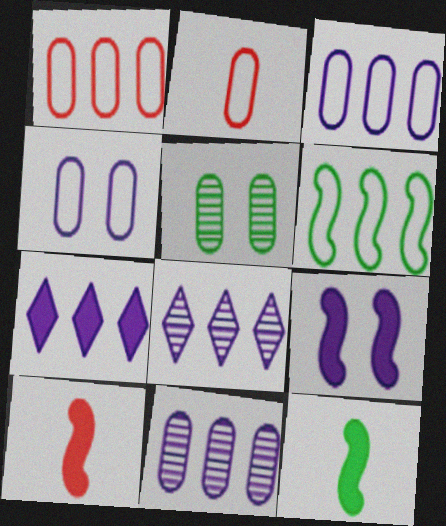[]